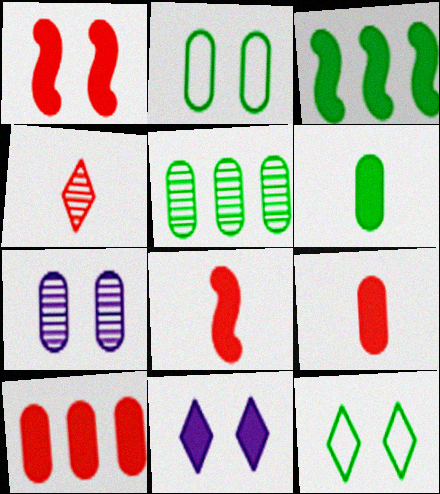[[1, 7, 12], 
[2, 5, 6], 
[3, 9, 11]]